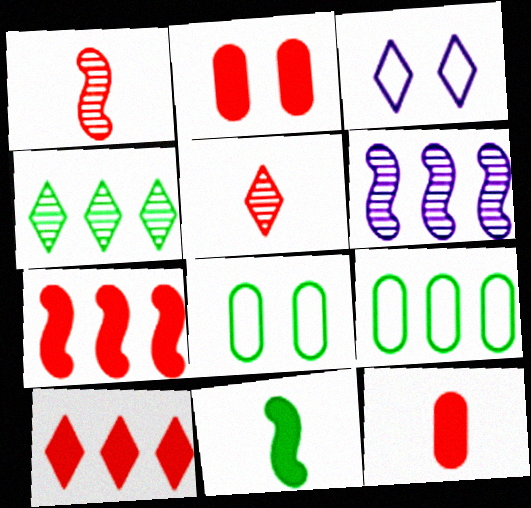[[4, 8, 11], 
[6, 9, 10]]